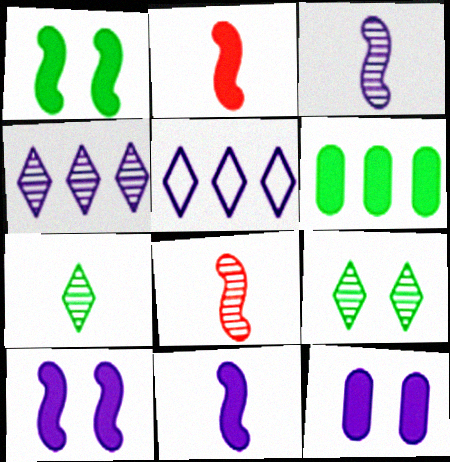[[3, 5, 12]]